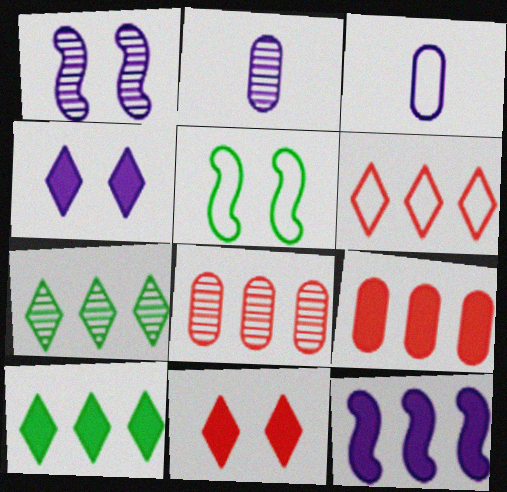[[3, 5, 6], 
[9, 10, 12]]